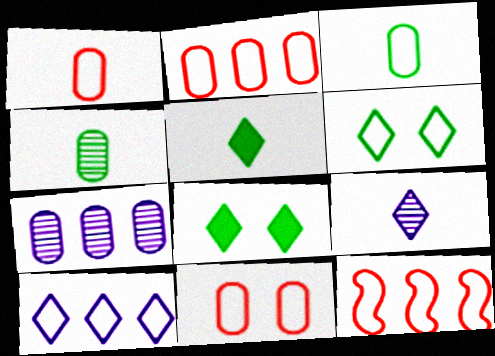[[1, 2, 11]]